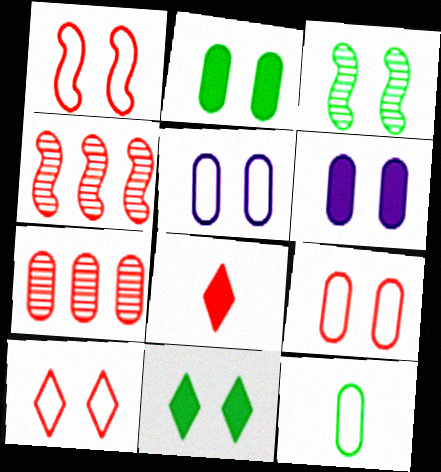[[1, 7, 8], 
[1, 9, 10], 
[3, 6, 10], 
[4, 8, 9], 
[6, 7, 12]]